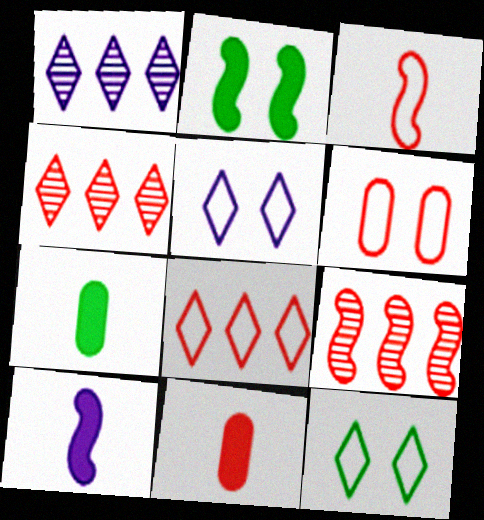[[3, 6, 8], 
[5, 7, 9]]